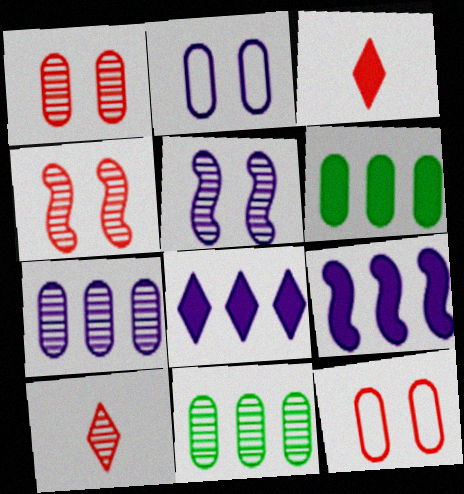[[5, 10, 11]]